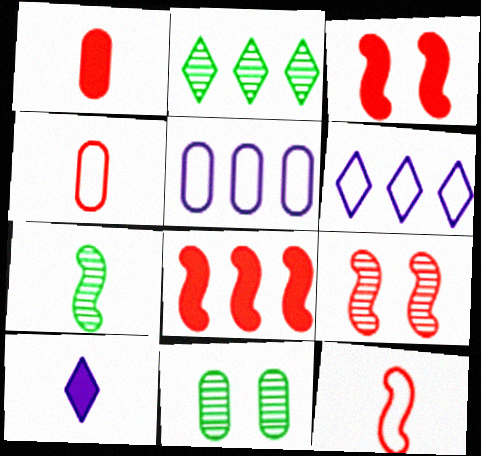[[1, 5, 11], 
[2, 5, 8], 
[2, 7, 11], 
[4, 7, 10], 
[8, 9, 12]]